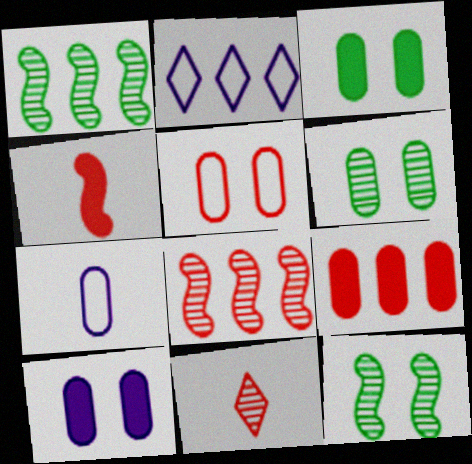[[1, 2, 9], 
[2, 4, 6], 
[5, 6, 10], 
[6, 7, 9]]